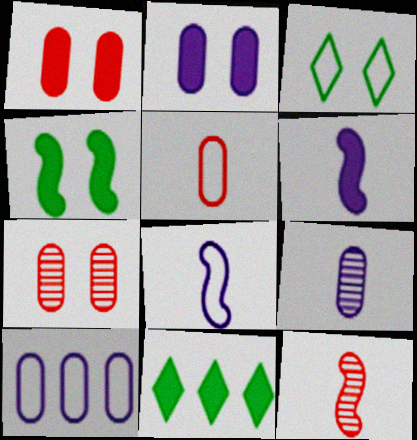[[1, 6, 11], 
[2, 9, 10], 
[7, 8, 11]]